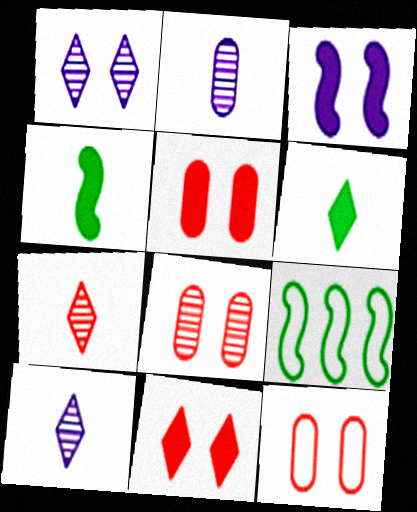[[2, 9, 11], 
[5, 8, 12], 
[5, 9, 10]]